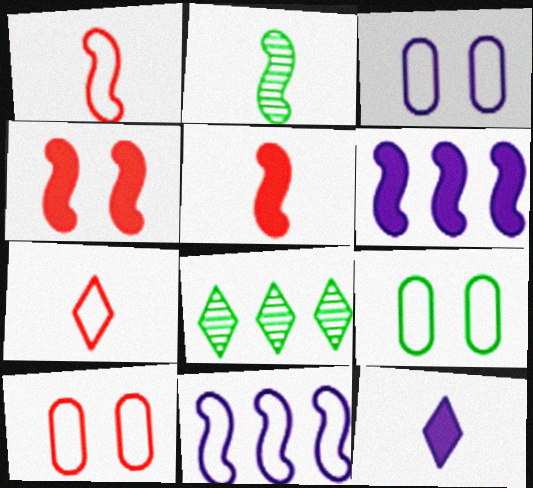[[2, 4, 11], 
[3, 5, 8], 
[3, 9, 10], 
[7, 9, 11]]